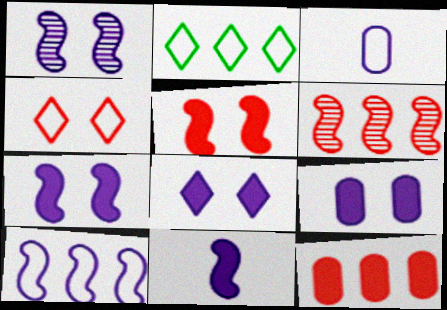[[1, 10, 11], 
[7, 8, 9]]